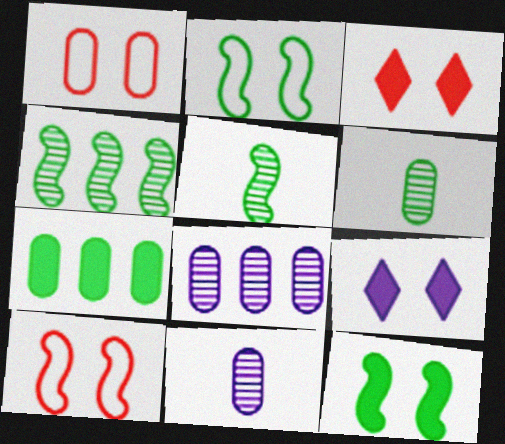[[1, 7, 11]]